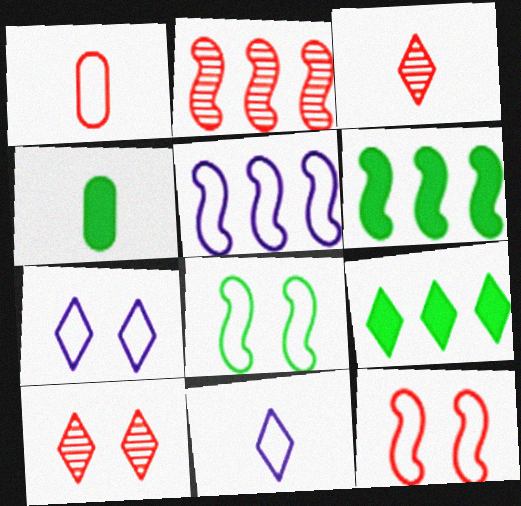[[2, 4, 7], 
[2, 5, 6], 
[3, 7, 9], 
[4, 5, 10], 
[9, 10, 11]]